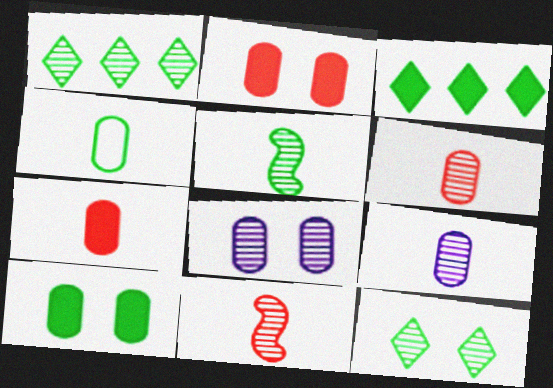[[1, 8, 11], 
[4, 7, 9]]